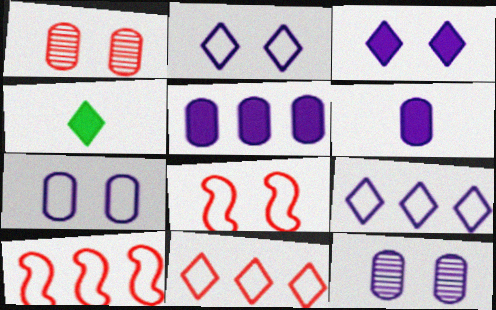[[4, 10, 12]]